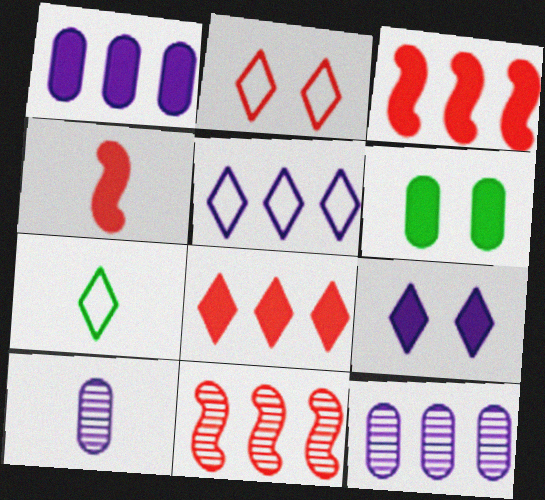[[2, 5, 7], 
[4, 7, 10]]